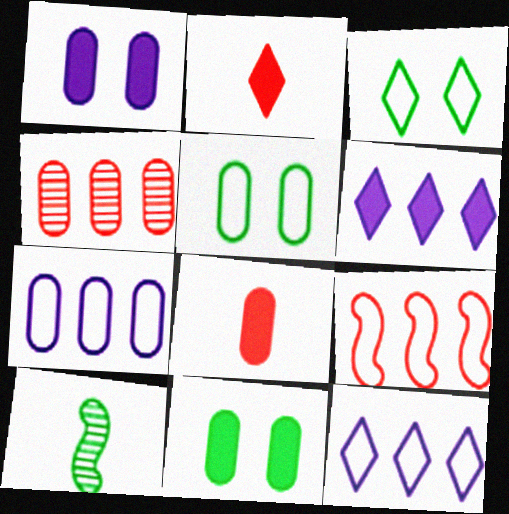[]